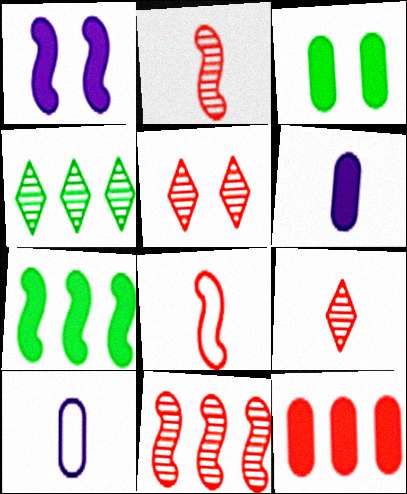[[3, 6, 12], 
[5, 7, 10], 
[5, 8, 12]]